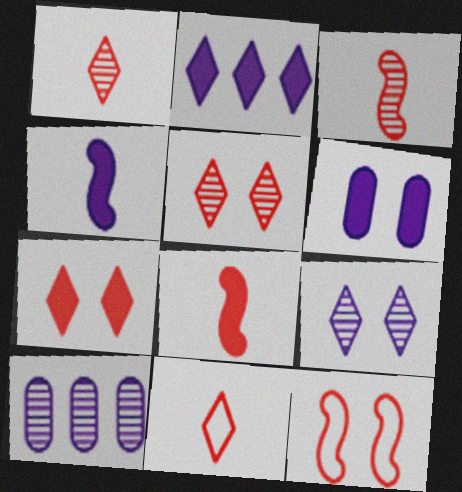[[2, 4, 6]]